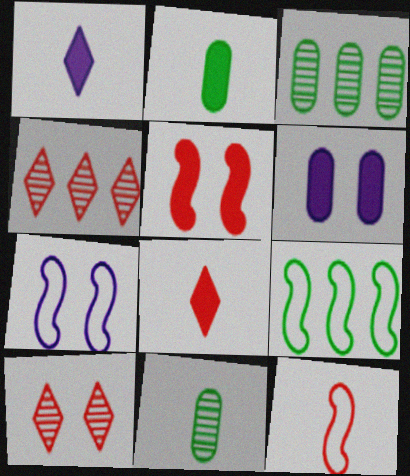[[1, 11, 12], 
[2, 4, 7], 
[3, 7, 8], 
[7, 9, 12]]